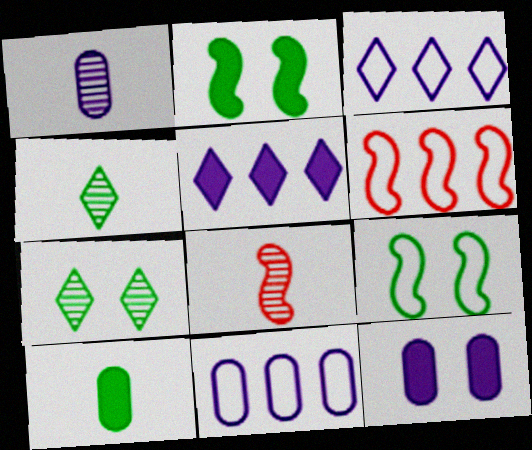[[1, 4, 8], 
[1, 11, 12], 
[4, 6, 12]]